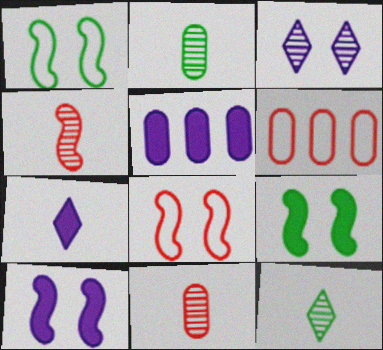[[5, 7, 10], 
[5, 8, 12], 
[6, 10, 12]]